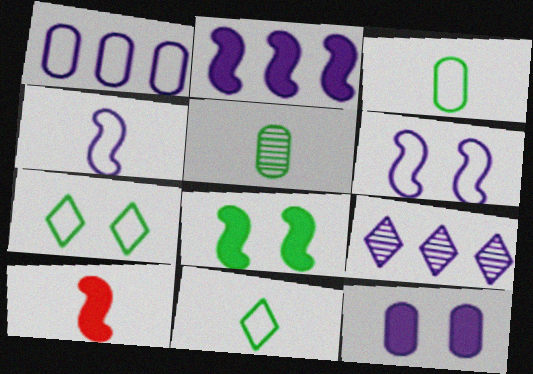[[1, 2, 9], 
[2, 8, 10], 
[4, 9, 12]]